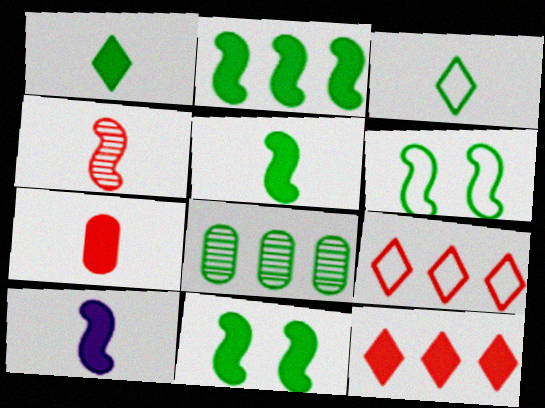[[1, 6, 8], 
[1, 7, 10], 
[2, 5, 11], 
[3, 8, 11]]